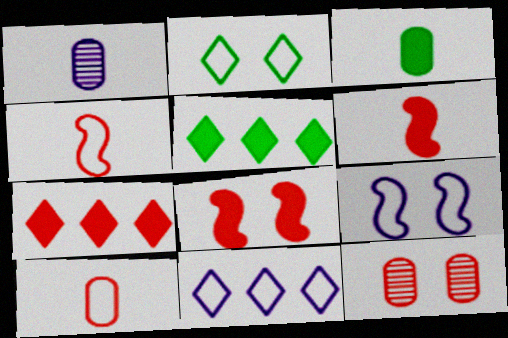[[1, 3, 10], 
[4, 7, 12]]